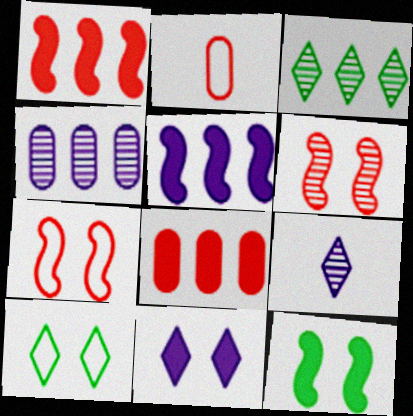[]